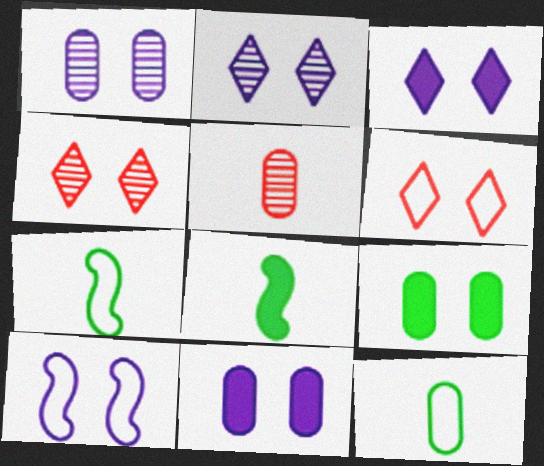[[1, 3, 10], 
[2, 10, 11], 
[4, 9, 10]]